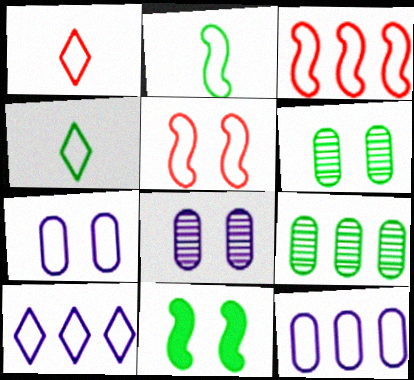[[3, 4, 7], 
[4, 5, 12], 
[4, 9, 11]]